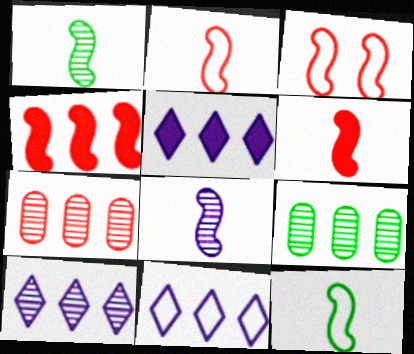[[4, 9, 11], 
[5, 10, 11], 
[6, 8, 12]]